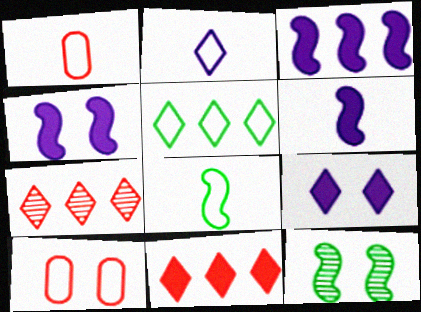[[1, 2, 8], 
[3, 4, 6], 
[9, 10, 12]]